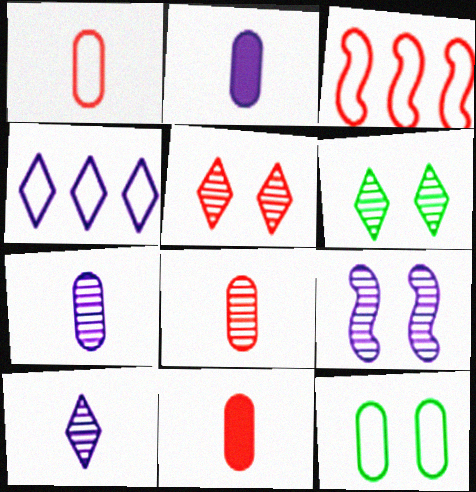[[1, 8, 11], 
[2, 3, 6], 
[2, 4, 9], 
[3, 5, 11]]